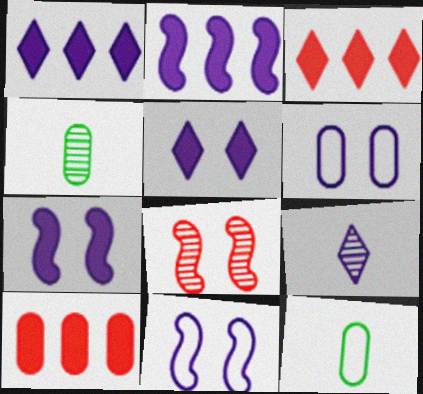[[1, 8, 12], 
[2, 6, 9], 
[3, 4, 11], 
[4, 6, 10]]